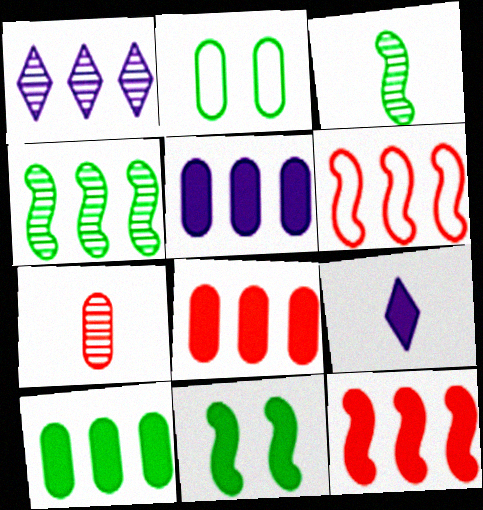[[1, 6, 10], 
[2, 5, 7], 
[5, 8, 10], 
[8, 9, 11]]